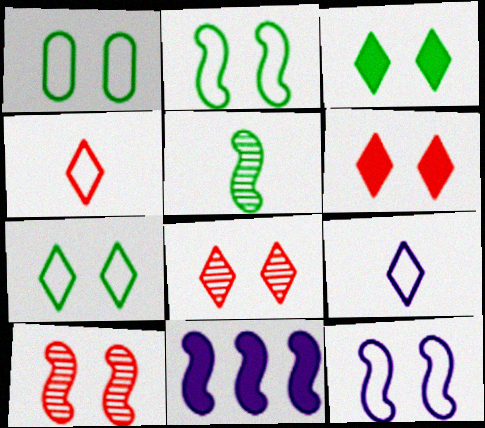[[1, 2, 7]]